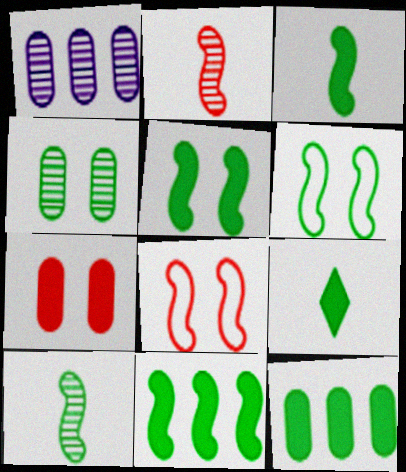[[1, 8, 9], 
[3, 5, 11], 
[5, 9, 12], 
[6, 10, 11]]